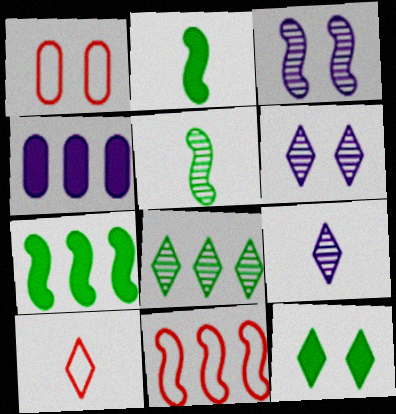[[1, 3, 12], 
[1, 7, 9], 
[1, 10, 11], 
[2, 3, 11], 
[4, 8, 11]]